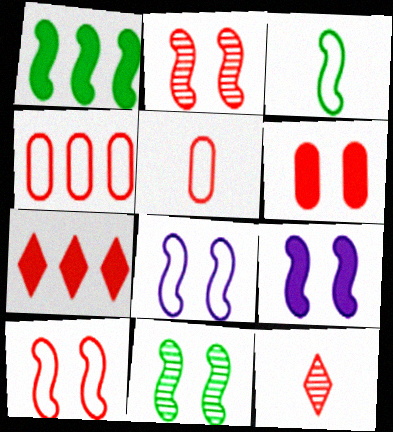[[1, 3, 11], 
[2, 5, 7], 
[9, 10, 11]]